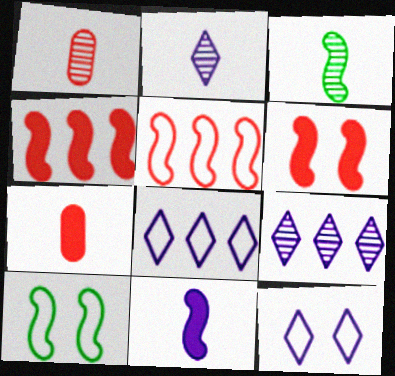[[1, 2, 3], 
[7, 9, 10]]